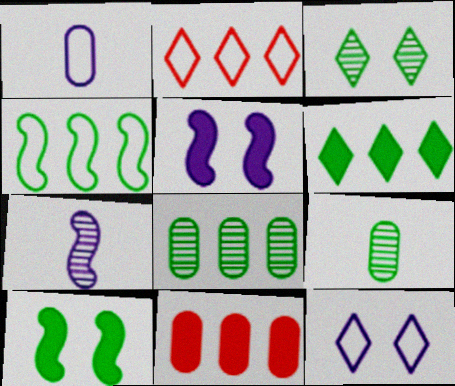[[2, 5, 9], 
[4, 6, 8]]